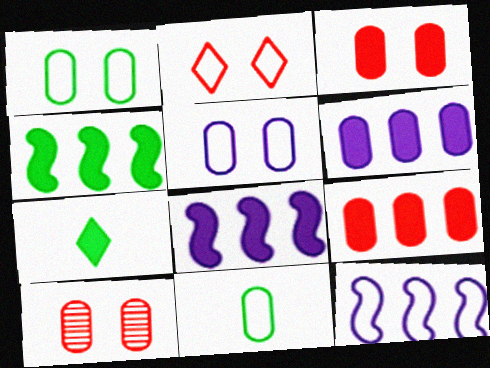[[2, 11, 12], 
[3, 7, 8], 
[6, 10, 11], 
[7, 10, 12]]